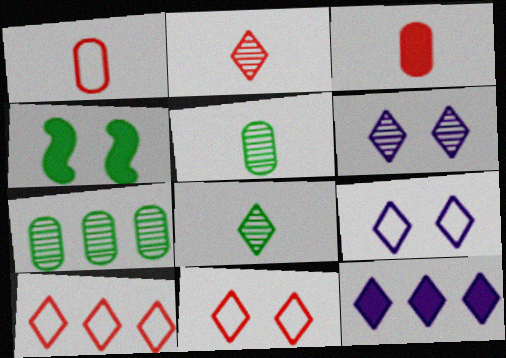[[3, 4, 12], 
[8, 11, 12]]